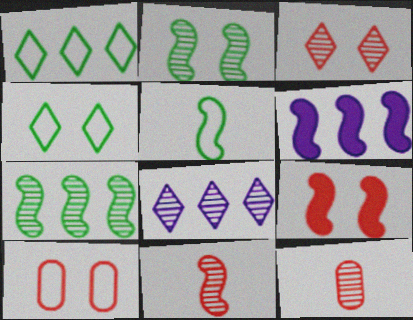[[2, 8, 12], 
[3, 9, 10], 
[4, 6, 12]]